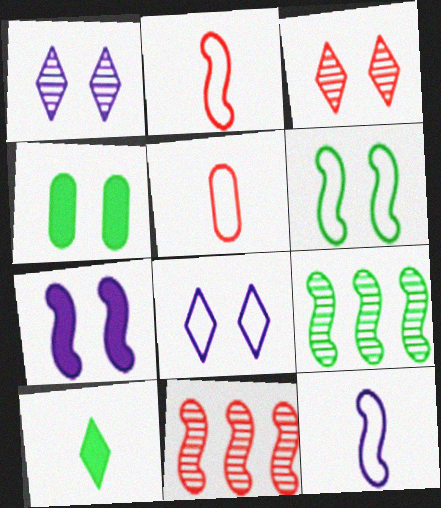[[2, 7, 9]]